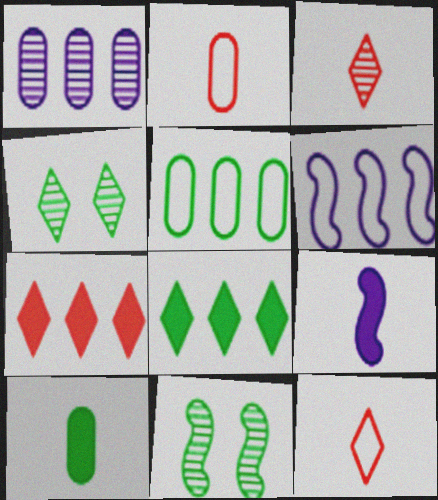[[1, 3, 11]]